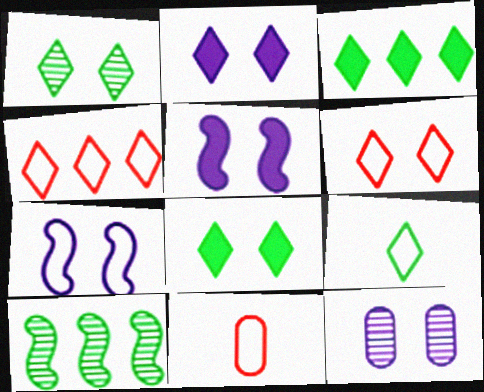[[1, 2, 6], 
[1, 3, 9], 
[2, 7, 12], 
[2, 10, 11]]